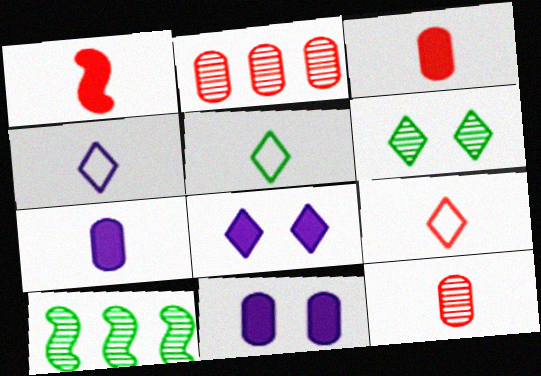[[1, 9, 12], 
[4, 5, 9], 
[9, 10, 11]]